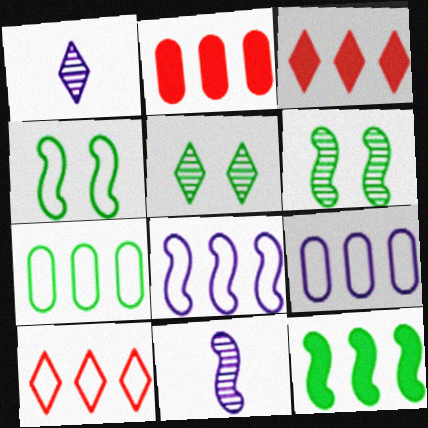[[1, 2, 4], 
[7, 8, 10]]